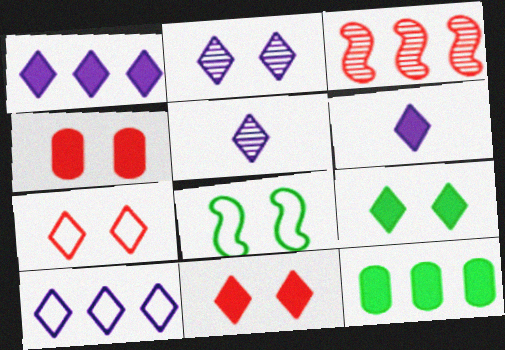[[2, 4, 8], 
[2, 6, 10], 
[2, 7, 9], 
[3, 10, 12]]